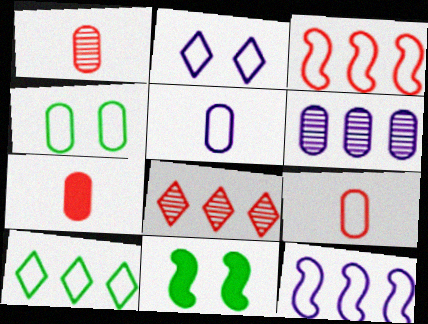[[1, 7, 9], 
[2, 5, 12], 
[4, 6, 7], 
[5, 8, 11]]